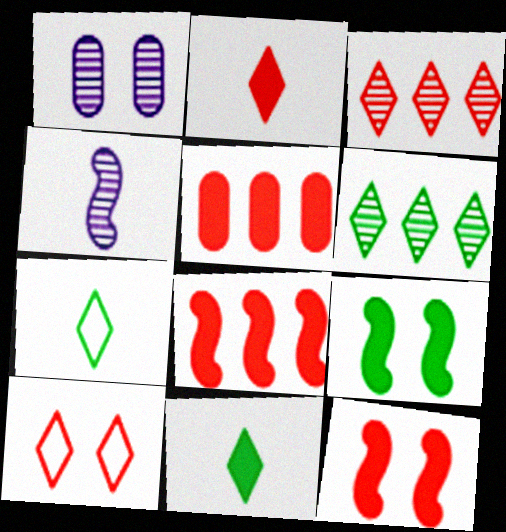[[1, 7, 8], 
[1, 9, 10], 
[2, 3, 10], 
[2, 5, 12]]